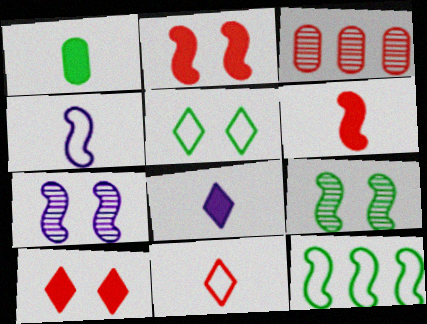[[1, 6, 8], 
[2, 3, 11], 
[6, 7, 12]]